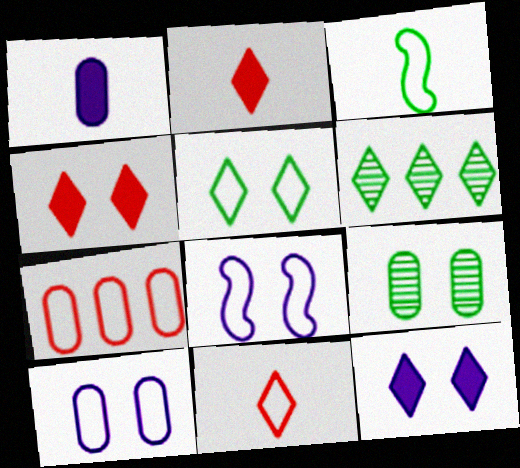[[1, 7, 9], 
[4, 8, 9], 
[6, 11, 12]]